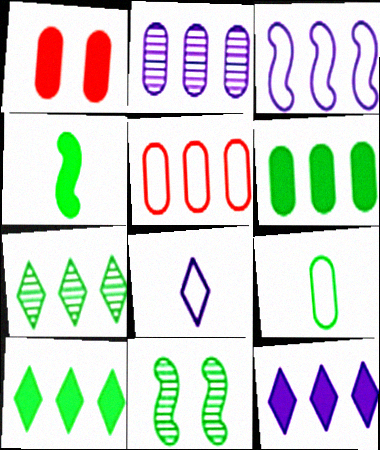[[1, 2, 9], 
[1, 4, 12], 
[2, 3, 12], 
[2, 5, 6], 
[9, 10, 11]]